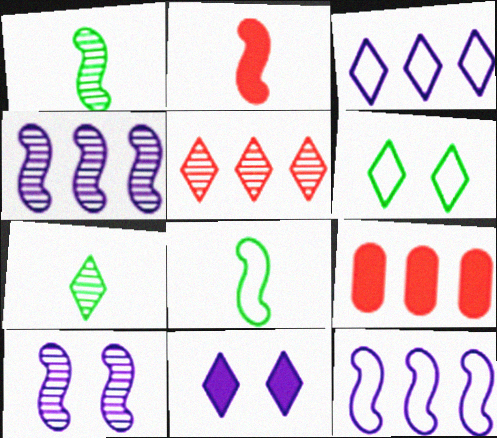[]